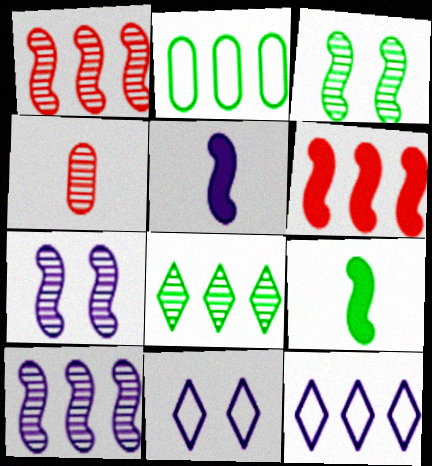[[4, 7, 8]]